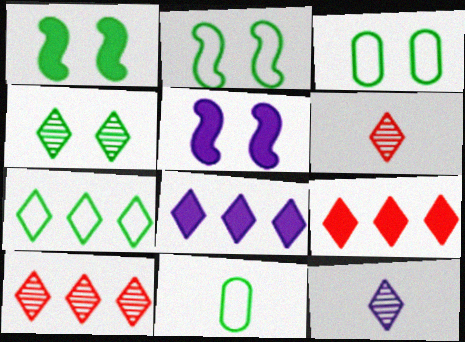[[1, 3, 4], 
[2, 7, 11], 
[4, 10, 12], 
[5, 10, 11], 
[7, 8, 10]]